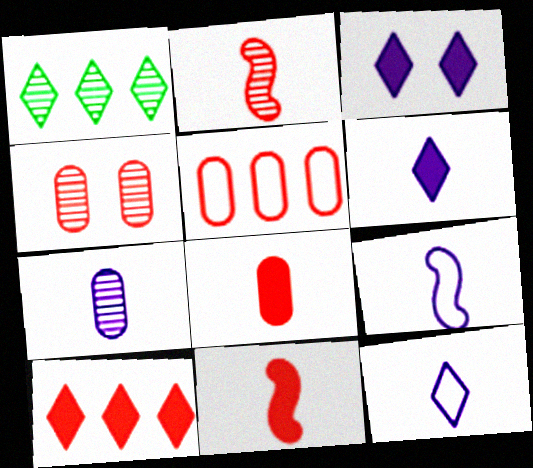[[4, 5, 8], 
[6, 7, 9]]